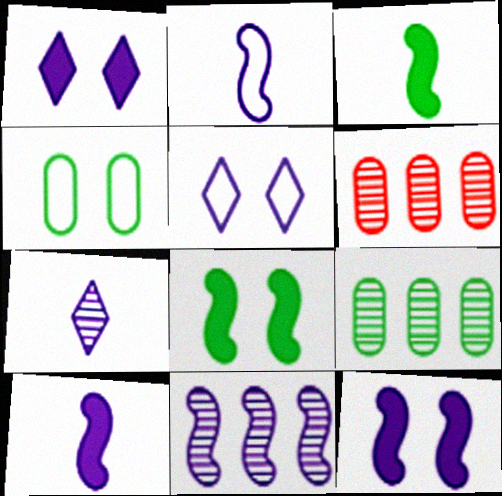[[2, 11, 12], 
[3, 5, 6]]